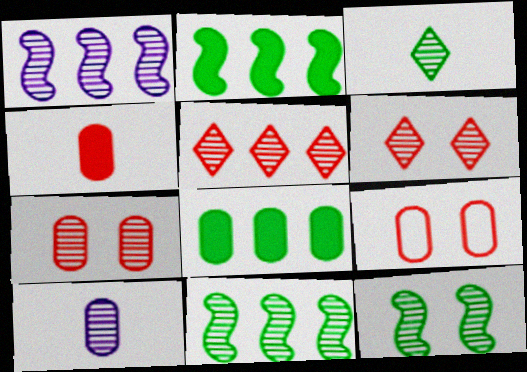[[1, 3, 7], 
[5, 10, 12], 
[6, 10, 11], 
[8, 9, 10]]